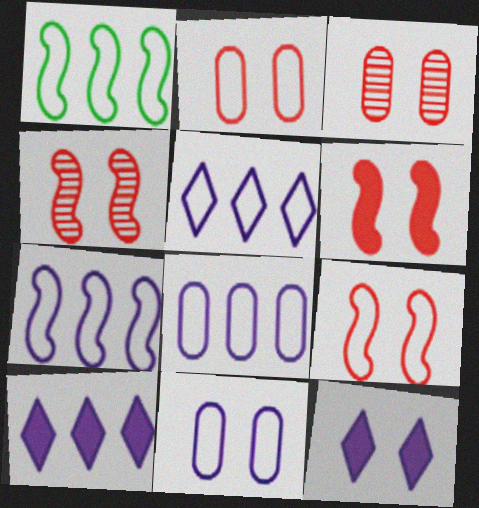[[4, 6, 9], 
[5, 7, 8]]